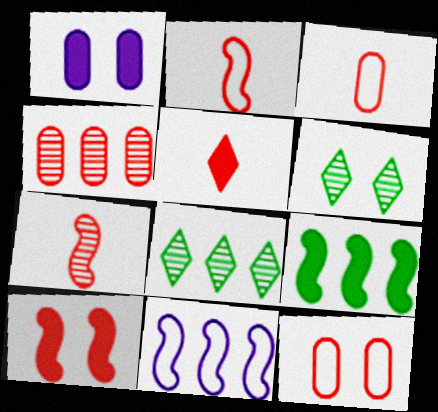[[1, 2, 8], 
[1, 5, 9], 
[3, 5, 7]]